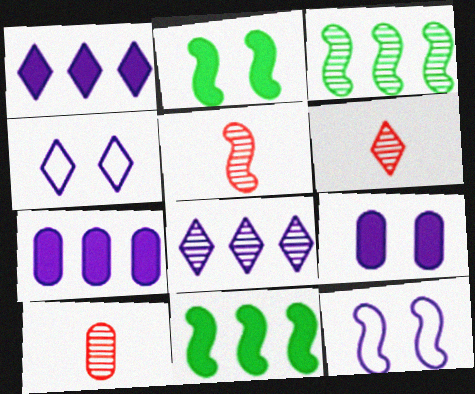[[4, 10, 11], 
[5, 6, 10], 
[5, 11, 12]]